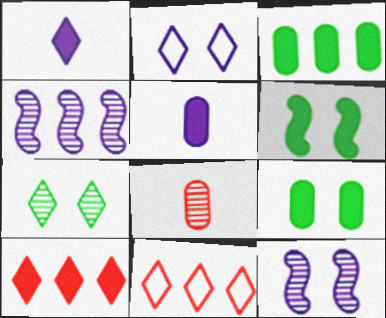[[1, 7, 11], 
[2, 4, 5], 
[3, 4, 11], 
[4, 7, 8], 
[5, 6, 10]]